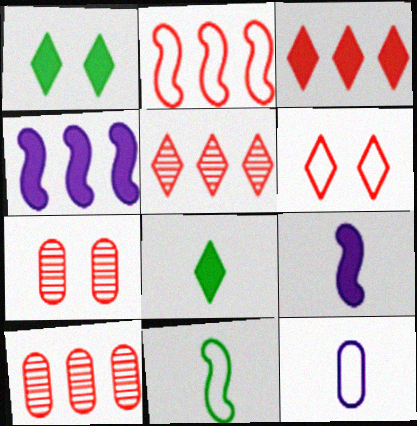[[2, 3, 10]]